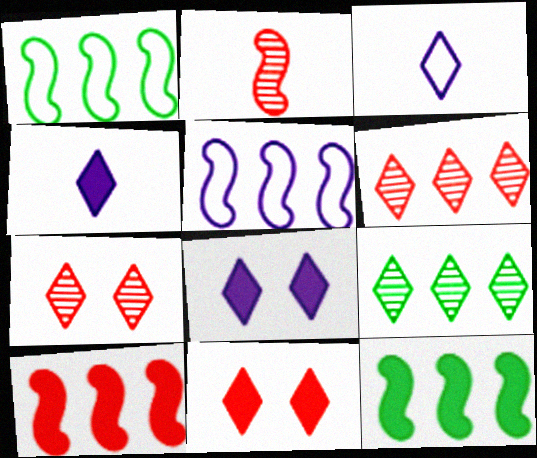[[3, 9, 11]]